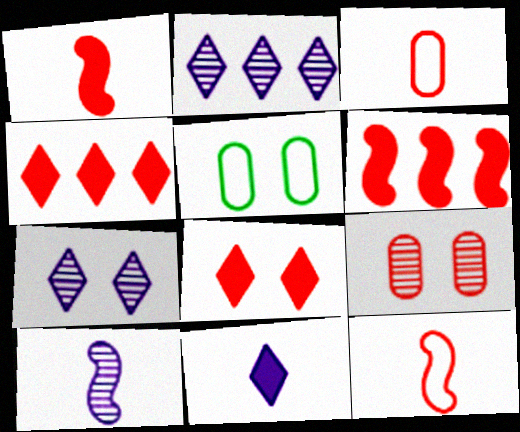[[1, 2, 5], 
[4, 5, 10], 
[4, 9, 12]]